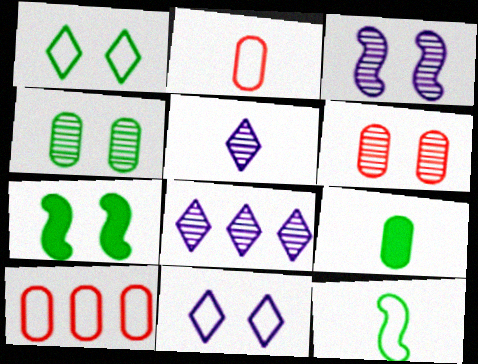[[1, 4, 7], 
[2, 7, 8], 
[5, 7, 10], 
[6, 7, 11], 
[10, 11, 12]]